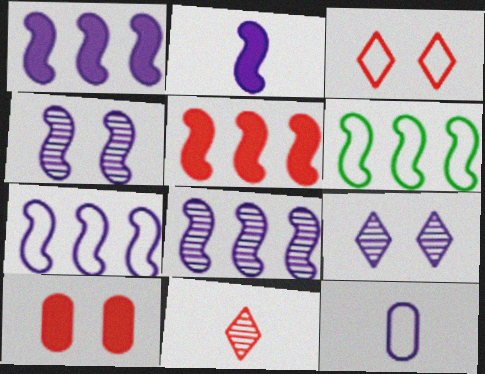[[1, 7, 8], 
[1, 9, 12], 
[2, 4, 7], 
[3, 6, 12], 
[5, 6, 8]]